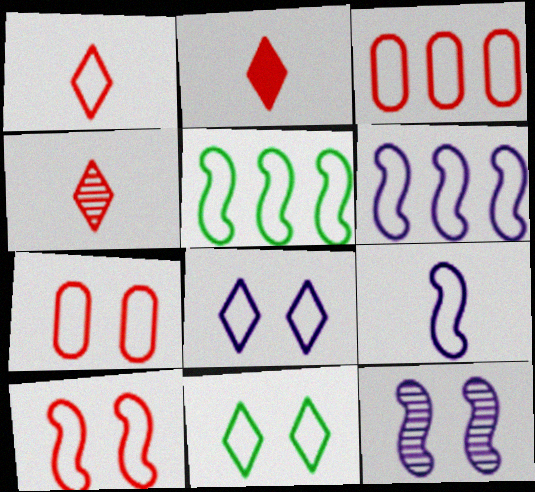[[1, 2, 4], 
[1, 3, 10], 
[3, 9, 11], 
[5, 9, 10]]